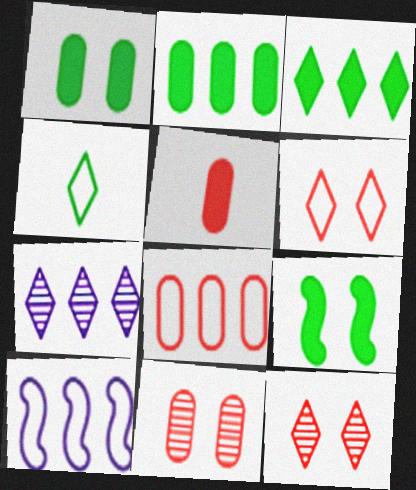[[5, 8, 11]]